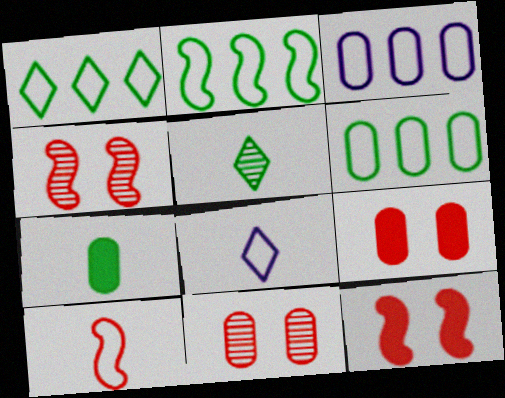[[1, 2, 6], 
[3, 5, 12], 
[3, 7, 11]]